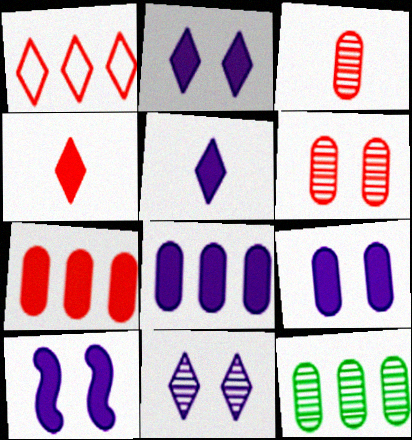[[2, 9, 10], 
[5, 8, 10]]